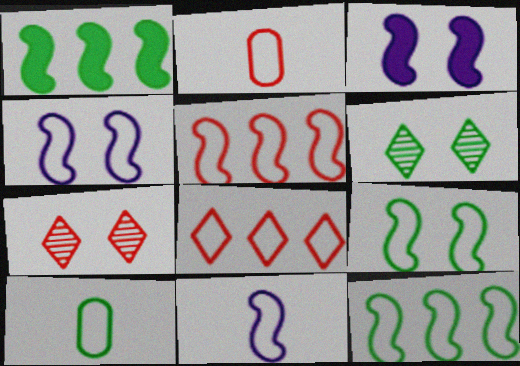[[1, 6, 10], 
[4, 8, 10], 
[5, 9, 11]]